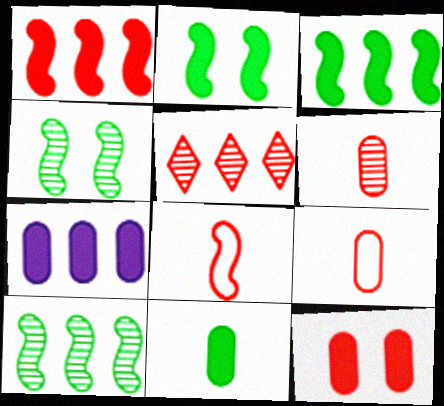[[5, 8, 12], 
[7, 11, 12]]